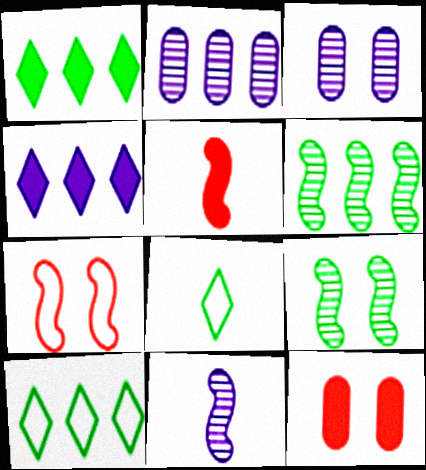[[3, 5, 10], 
[10, 11, 12]]